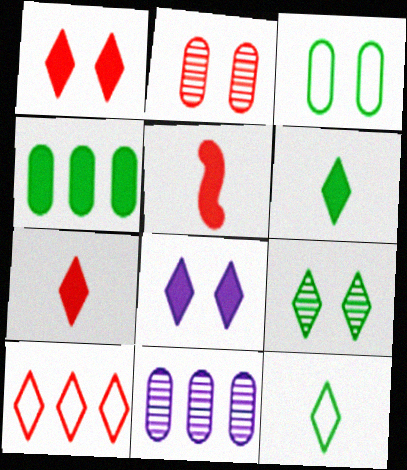[[2, 5, 10], 
[4, 5, 8]]